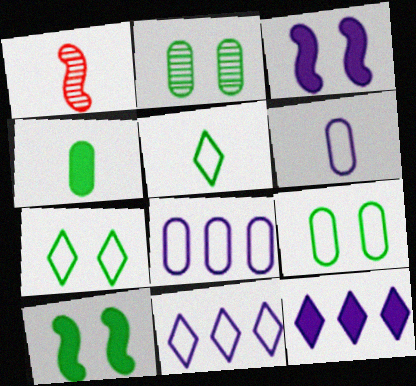[[1, 9, 12], 
[2, 7, 10]]